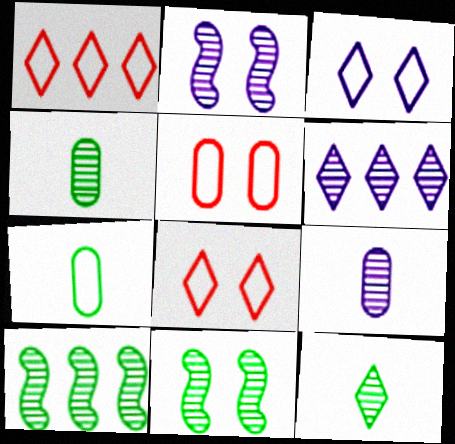[[2, 6, 9]]